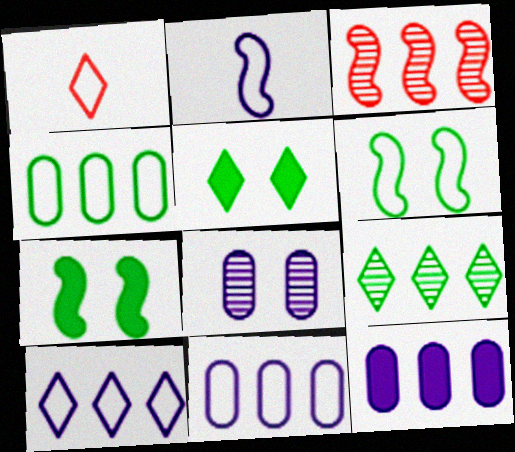[[1, 6, 11], 
[2, 3, 7]]